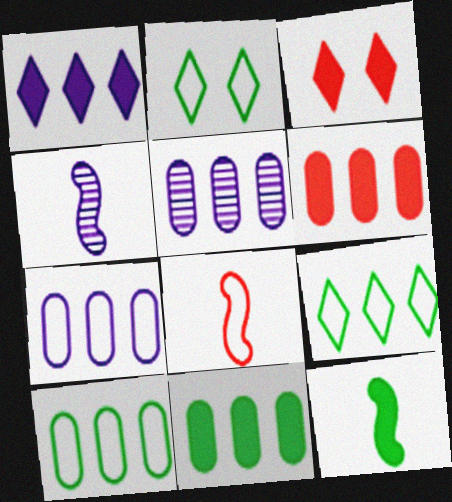[[2, 4, 6], 
[2, 7, 8], 
[3, 4, 10], 
[4, 8, 12], 
[5, 6, 10]]